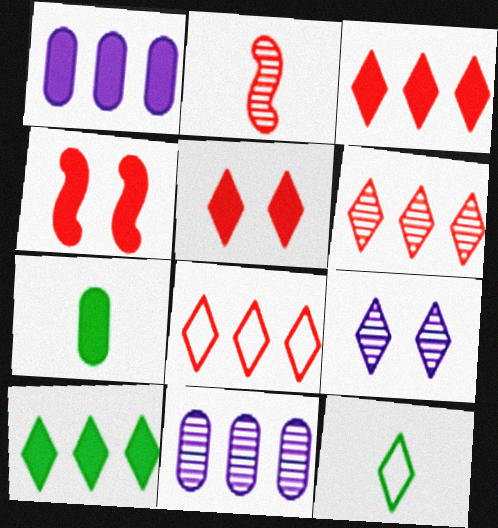[[3, 6, 8], 
[3, 9, 12], 
[4, 11, 12]]